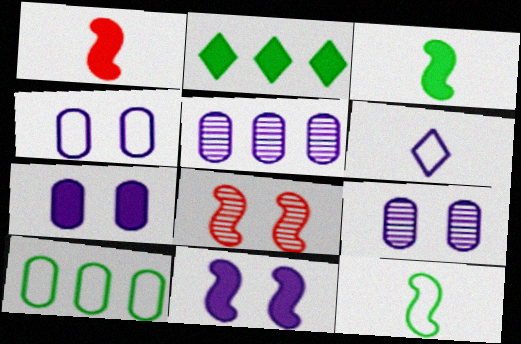[[1, 2, 7], 
[4, 7, 9], 
[5, 6, 11]]